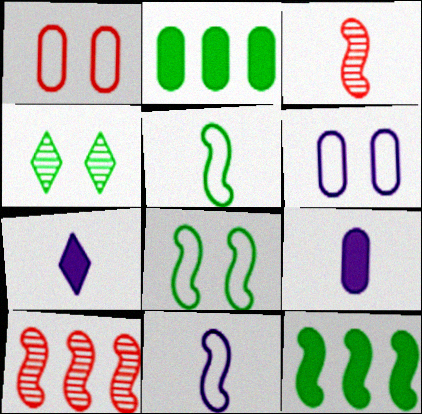[[2, 4, 5]]